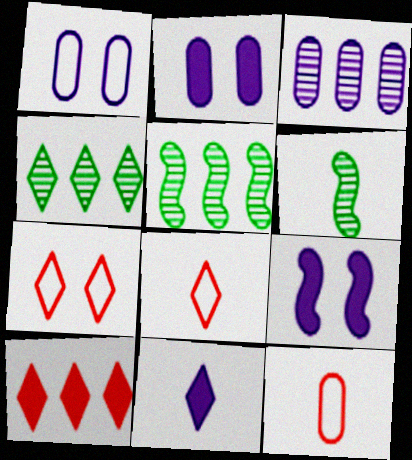[[1, 6, 10], 
[2, 5, 8], 
[4, 7, 11], 
[4, 9, 12], 
[6, 11, 12]]